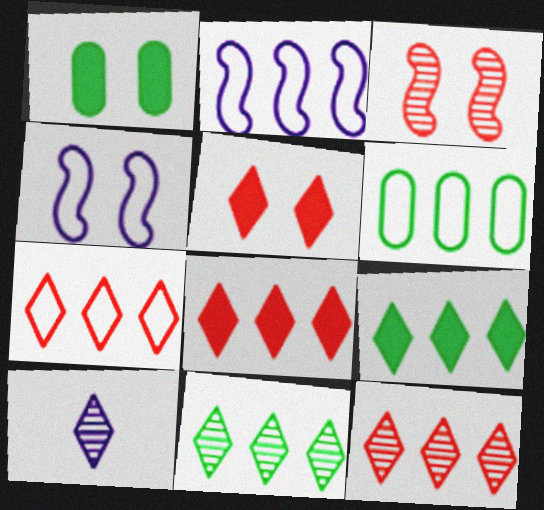[[2, 6, 7], 
[7, 8, 12]]